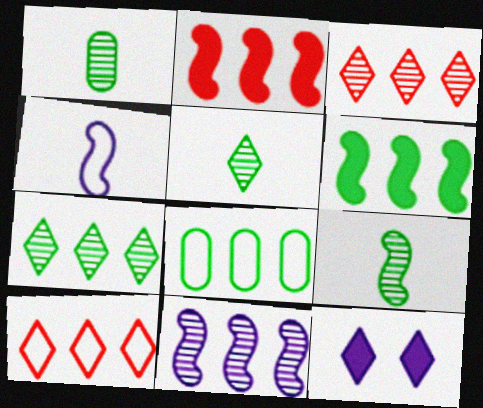[[1, 5, 9], 
[5, 10, 12], 
[6, 7, 8]]